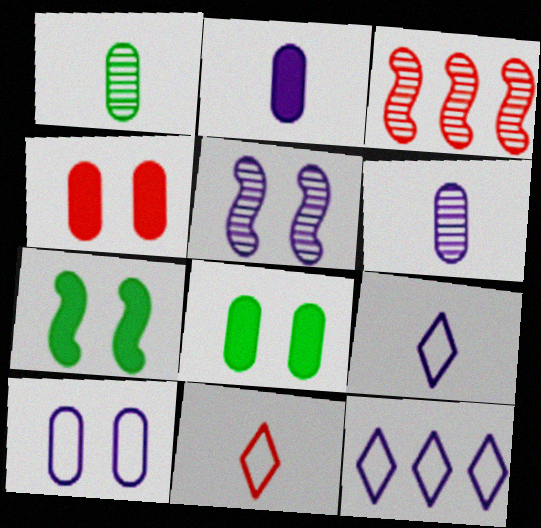[[2, 5, 12], 
[3, 4, 11], 
[3, 8, 9]]